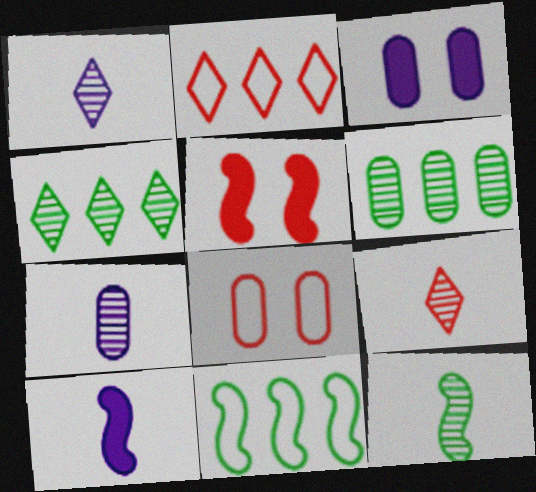[[2, 3, 12], 
[3, 9, 11], 
[4, 8, 10], 
[7, 9, 12]]